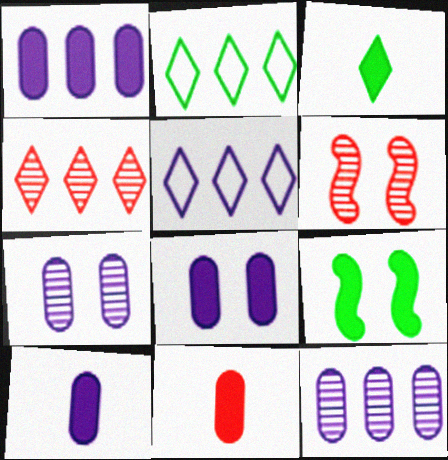[[1, 8, 10], 
[2, 6, 10]]